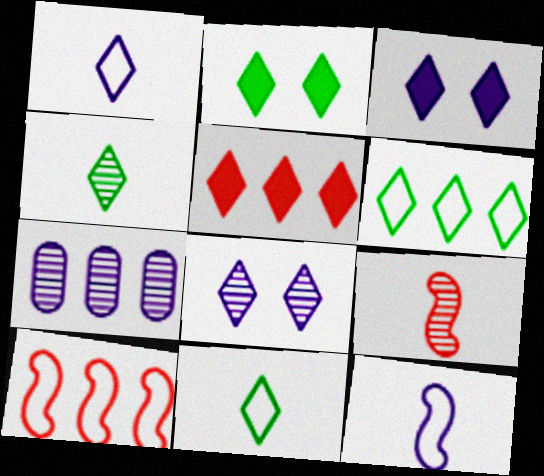[[2, 4, 6], 
[3, 7, 12], 
[5, 8, 11]]